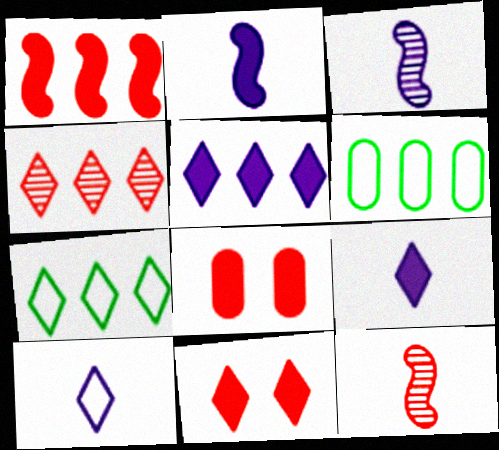[[3, 6, 11], 
[3, 7, 8], 
[4, 5, 7]]